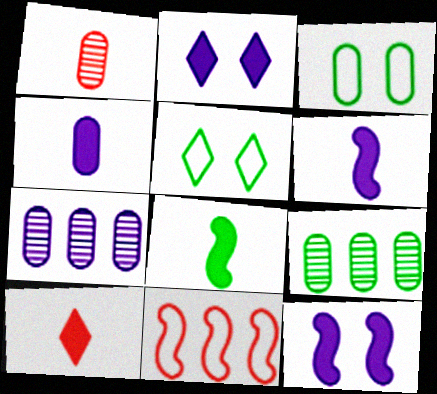[[4, 8, 10], 
[5, 8, 9]]